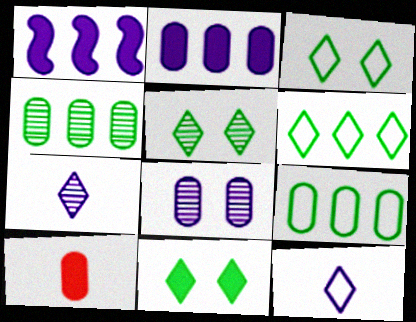[[1, 8, 12], 
[1, 10, 11], 
[3, 5, 11], 
[8, 9, 10]]